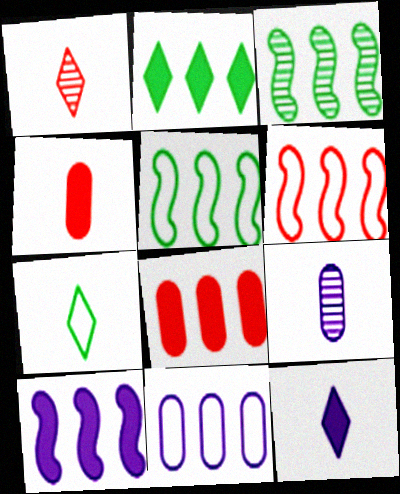[[1, 7, 12], 
[2, 8, 10], 
[3, 6, 10]]